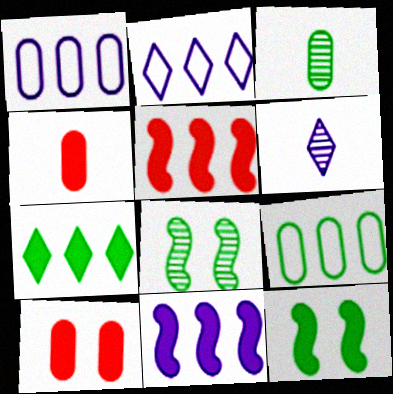[[1, 3, 10], 
[2, 4, 8]]